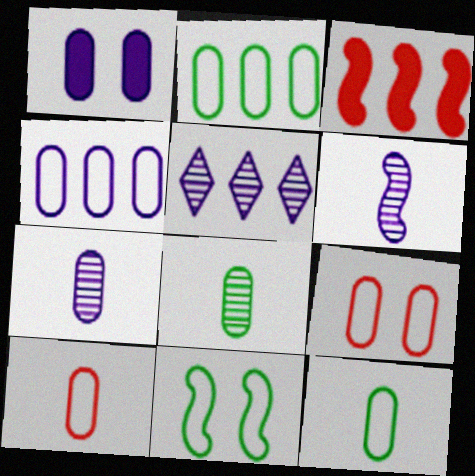[[1, 4, 7], 
[2, 3, 5], 
[3, 6, 11], 
[4, 9, 12]]